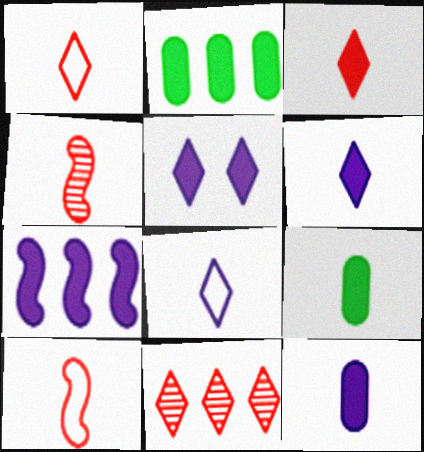[[4, 8, 9], 
[5, 7, 12]]